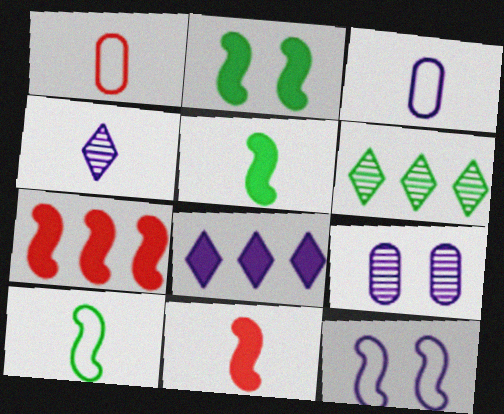[[1, 4, 5]]